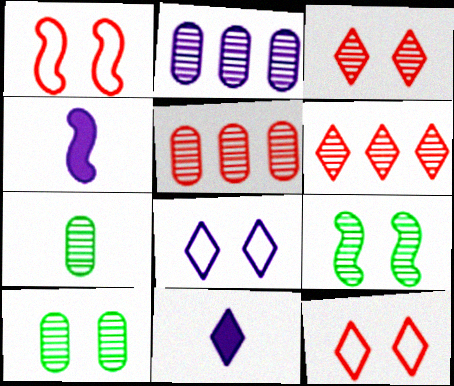[[2, 4, 8]]